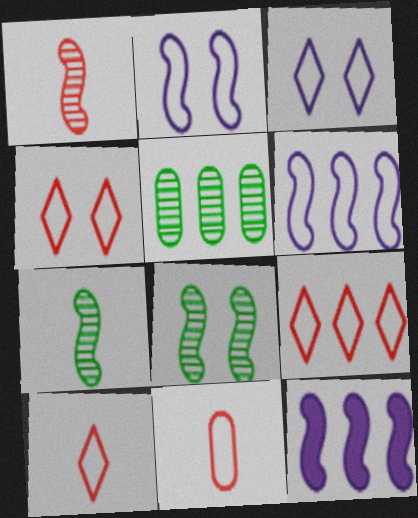[[4, 9, 10], 
[5, 9, 12]]